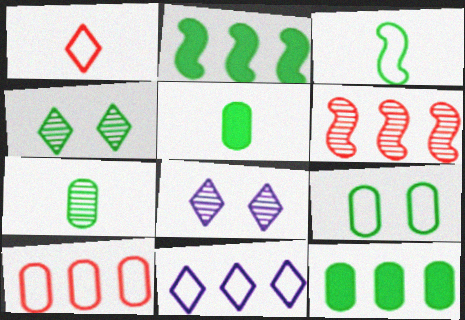[[3, 4, 12], 
[6, 7, 8], 
[6, 11, 12], 
[7, 9, 12]]